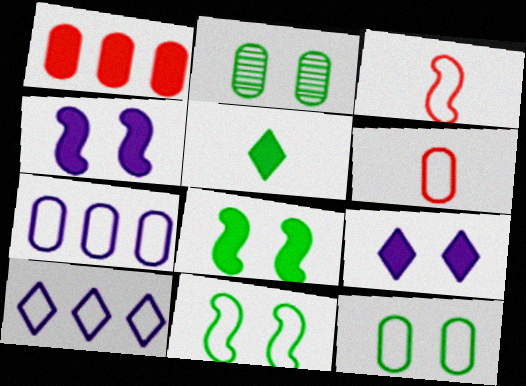[[1, 4, 5], 
[3, 10, 12], 
[6, 7, 12], 
[6, 10, 11]]